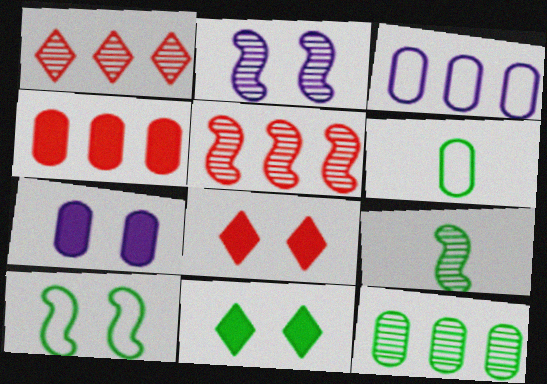[[2, 5, 9], 
[3, 4, 12], 
[3, 8, 9]]